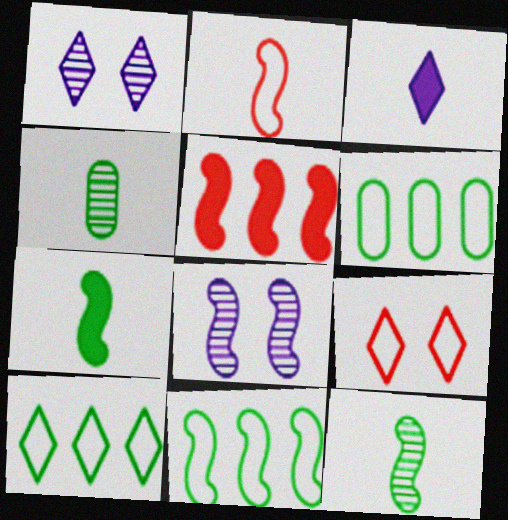[[2, 3, 4], 
[6, 10, 11]]